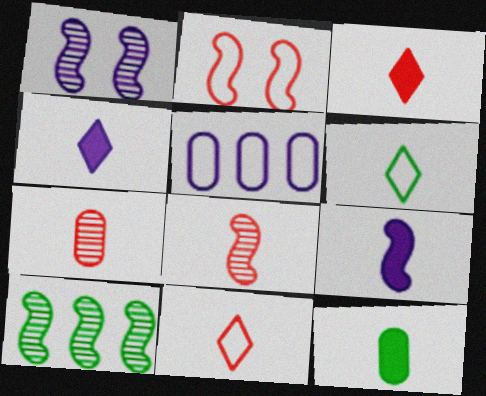[[1, 4, 5], 
[1, 8, 10], 
[2, 5, 6], 
[2, 9, 10], 
[3, 9, 12], 
[6, 7, 9]]